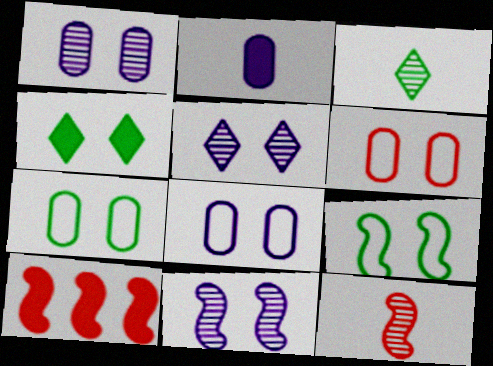[[1, 5, 11], 
[2, 4, 10], 
[3, 8, 10], 
[4, 6, 11], 
[6, 7, 8]]